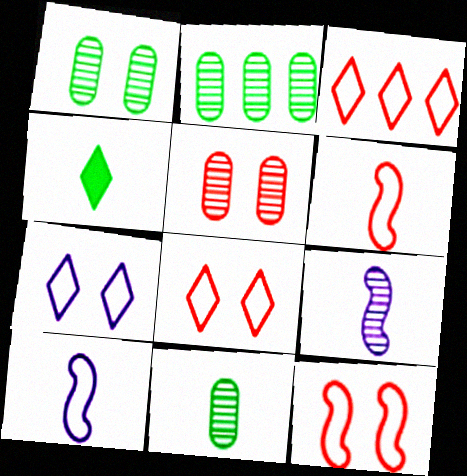[[1, 2, 11]]